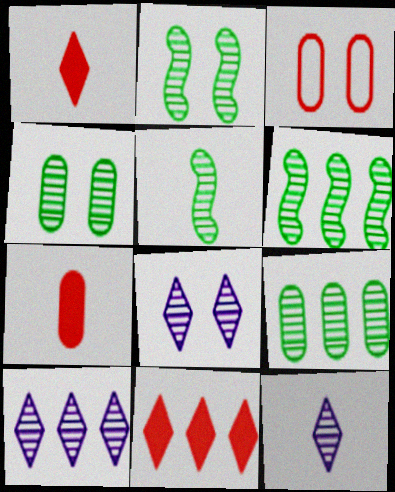[[2, 5, 6], 
[8, 10, 12]]